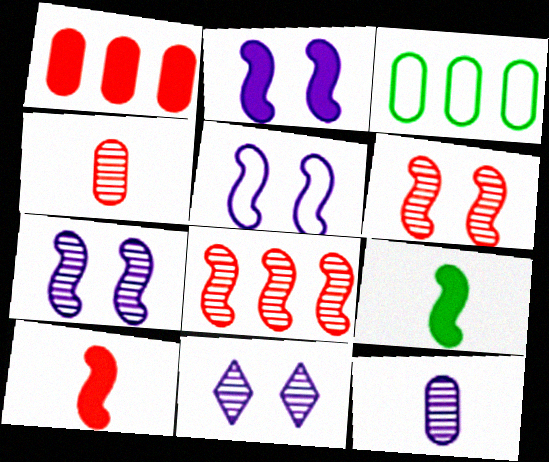[[2, 5, 7], 
[3, 10, 11], 
[5, 8, 9]]